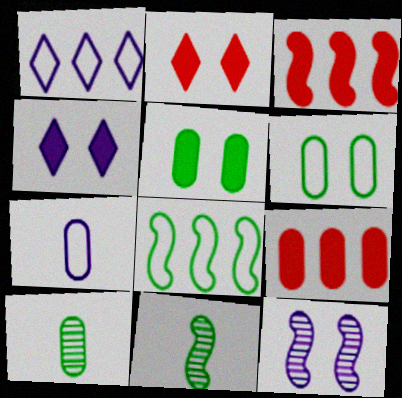[[2, 6, 12]]